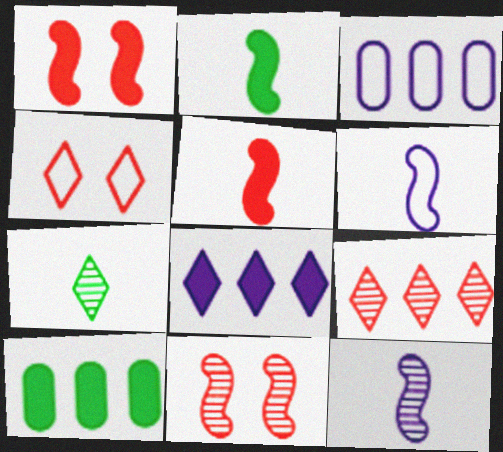[[1, 3, 7], 
[4, 7, 8], 
[4, 10, 12]]